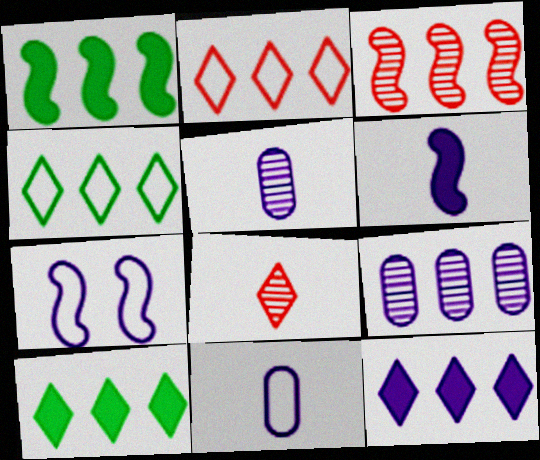[[1, 2, 9], 
[5, 7, 12]]